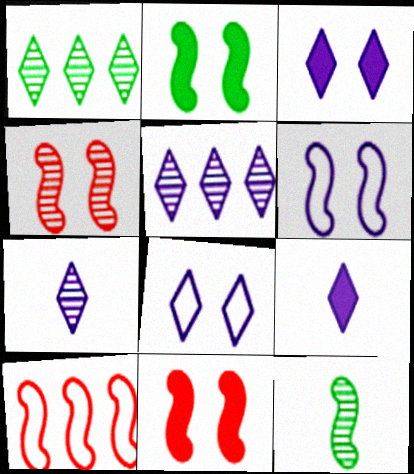[[2, 4, 6], 
[5, 8, 9]]